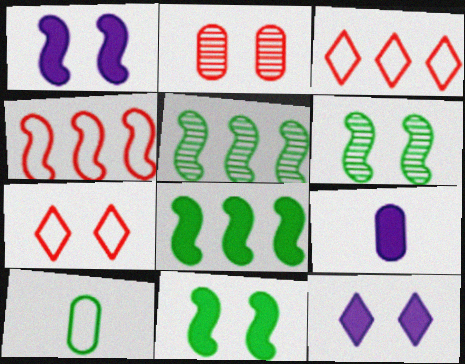[[3, 6, 9], 
[5, 7, 9]]